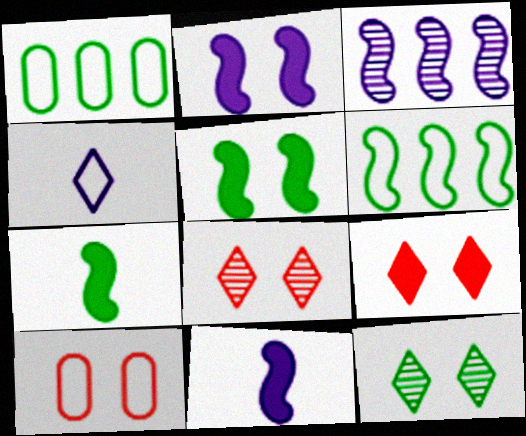[[1, 7, 12], 
[1, 8, 11], 
[2, 10, 12], 
[4, 6, 10]]